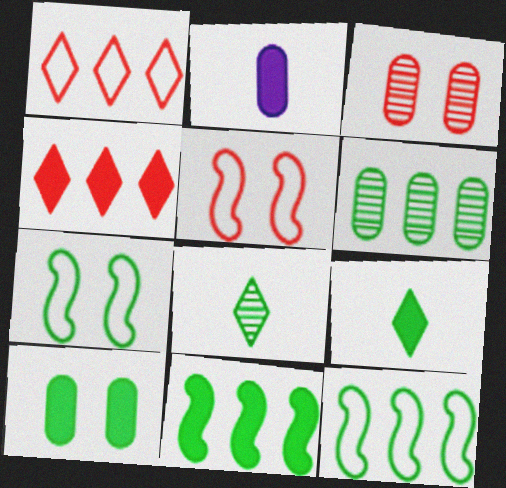[[6, 7, 9], 
[8, 10, 12], 
[9, 10, 11]]